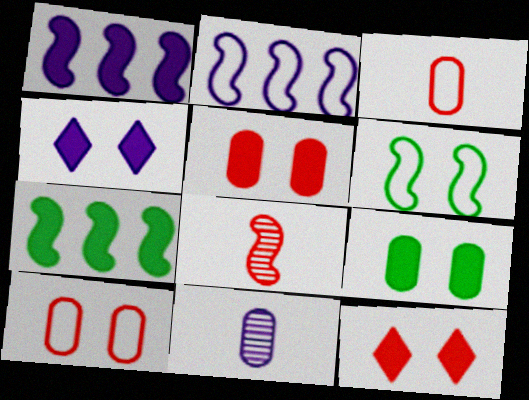[[1, 6, 8], 
[2, 4, 11]]